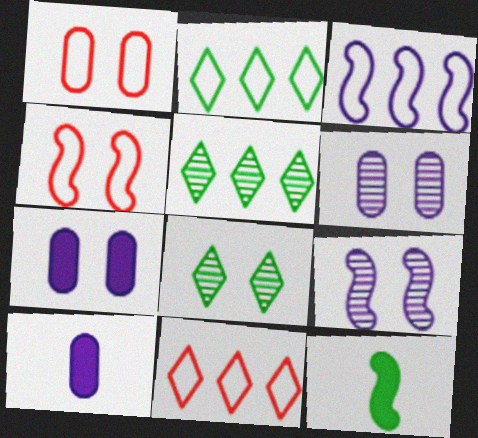[[4, 5, 10], 
[4, 7, 8], 
[6, 11, 12]]